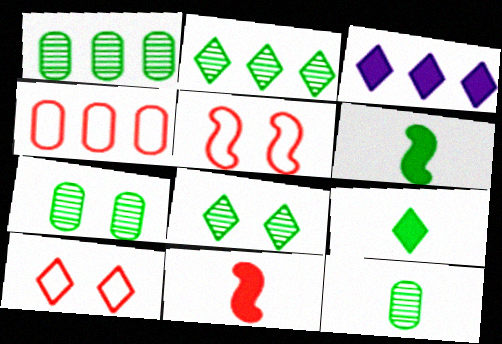[[1, 7, 12], 
[3, 5, 12]]